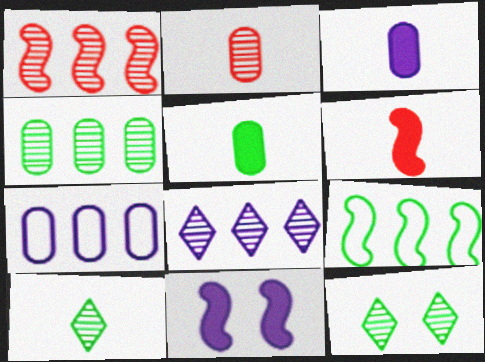[[1, 4, 8], 
[5, 9, 12], 
[6, 7, 12]]